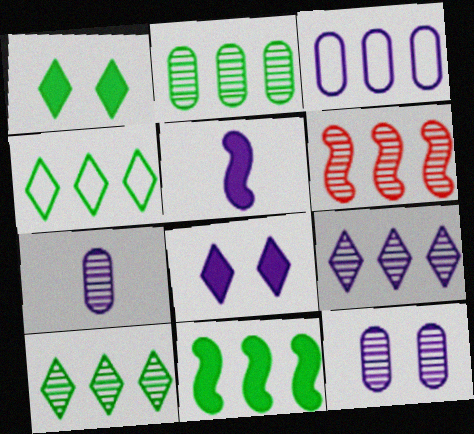[[2, 4, 11], 
[2, 6, 9]]